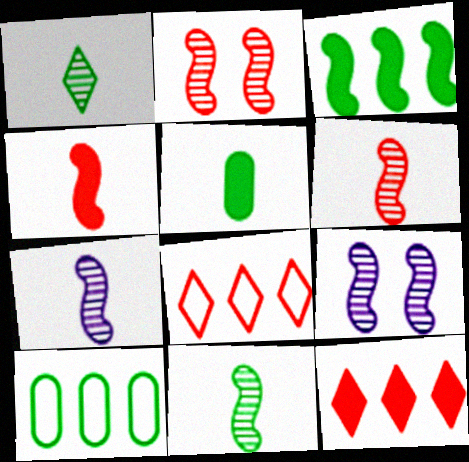[[5, 8, 9], 
[6, 7, 11]]